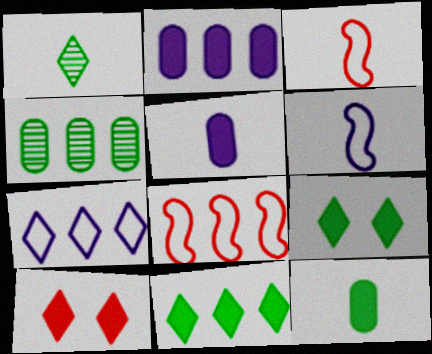[[1, 3, 5], 
[1, 7, 10], 
[4, 6, 10]]